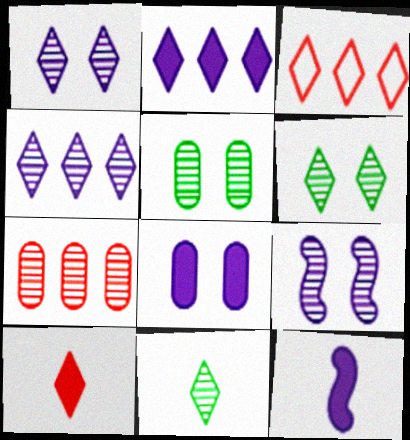[[2, 8, 12], 
[3, 5, 12], 
[7, 9, 11]]